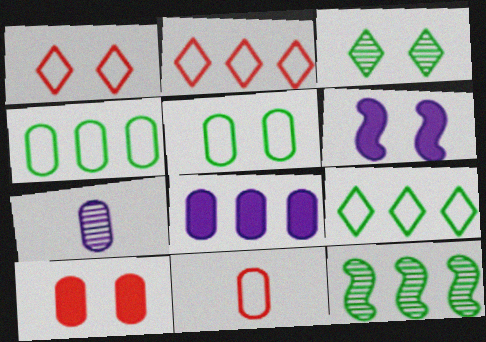[[2, 8, 12], 
[4, 7, 10]]